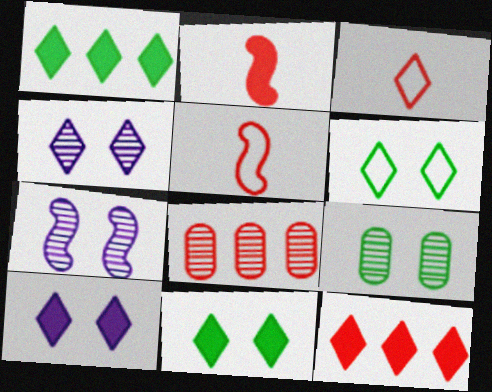[[1, 3, 4]]